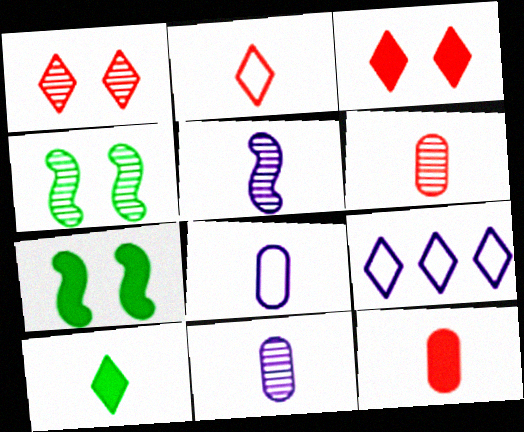[[1, 9, 10], 
[4, 9, 12], 
[6, 7, 9]]